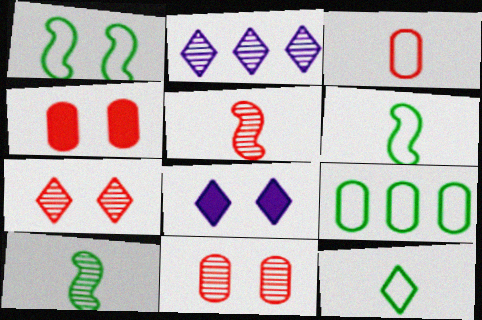[[1, 8, 11], 
[1, 9, 12], 
[2, 4, 6], 
[2, 10, 11], 
[5, 8, 9]]